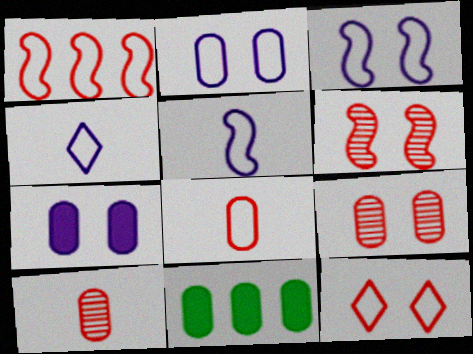[[1, 8, 12], 
[2, 10, 11], 
[4, 6, 11]]